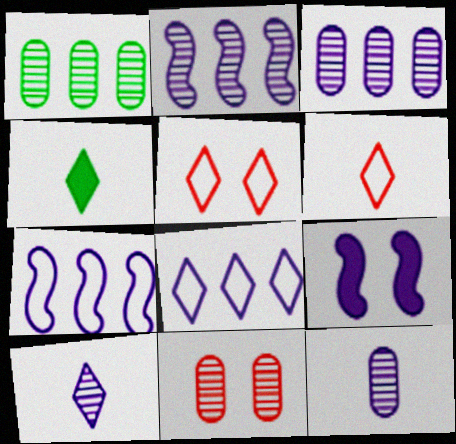[[1, 6, 9], 
[1, 11, 12], 
[4, 6, 10], 
[4, 7, 11], 
[8, 9, 12]]